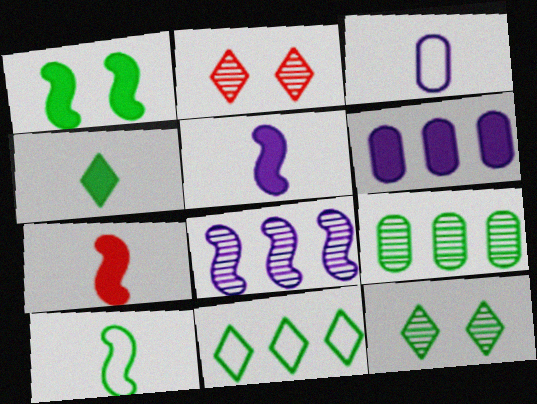[[2, 6, 10], 
[4, 11, 12]]